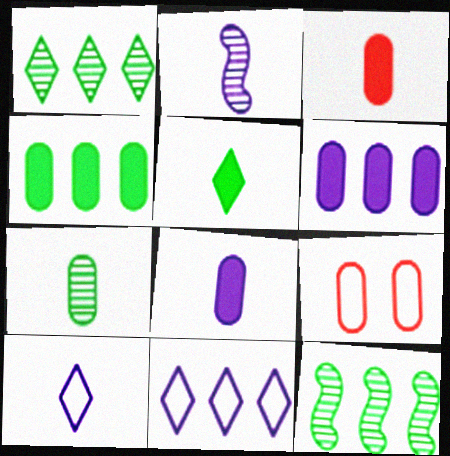[[2, 8, 10], 
[6, 7, 9]]